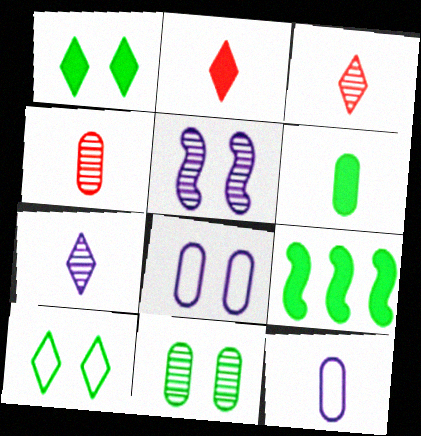[[1, 6, 9], 
[3, 8, 9], 
[4, 6, 12]]